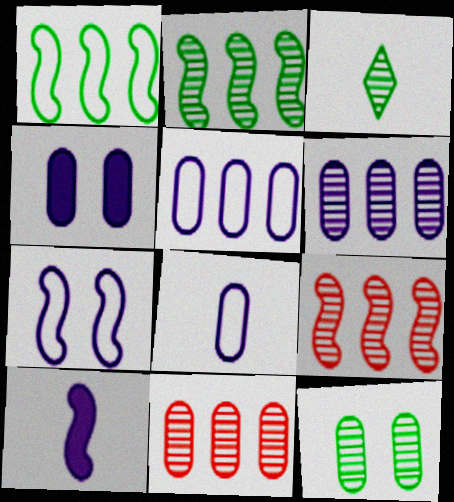[[2, 3, 12], 
[4, 6, 8]]